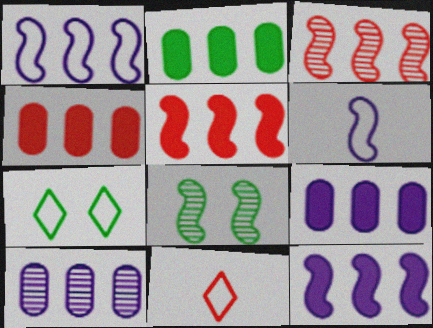[[2, 4, 9], 
[5, 6, 8], 
[8, 9, 11]]